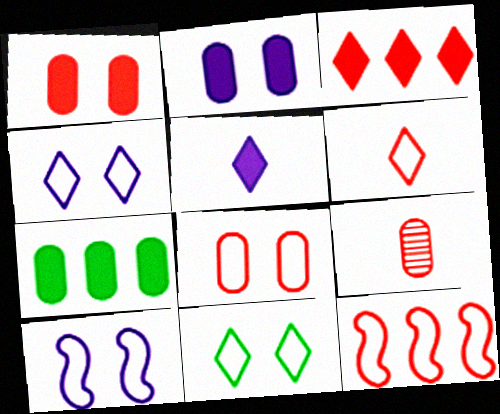[[6, 8, 12], 
[8, 10, 11]]